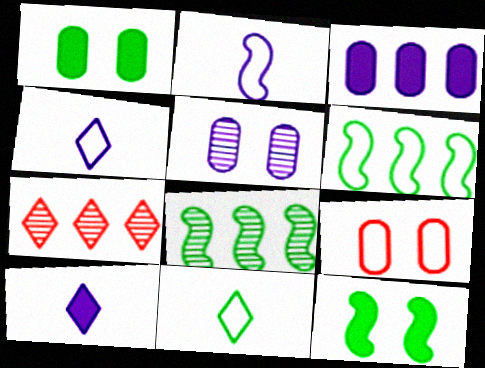[[1, 2, 7], 
[1, 5, 9], 
[1, 8, 11], 
[3, 6, 7], 
[4, 6, 9], 
[8, 9, 10]]